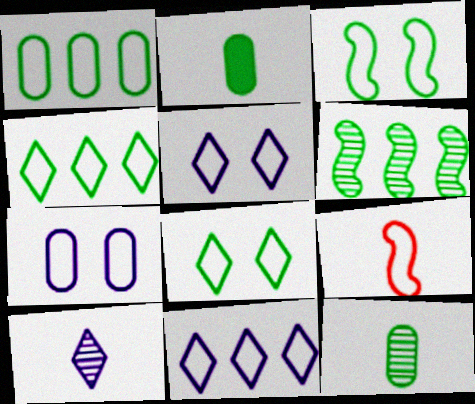[[1, 5, 9], 
[2, 6, 8], 
[2, 9, 10], 
[4, 7, 9]]